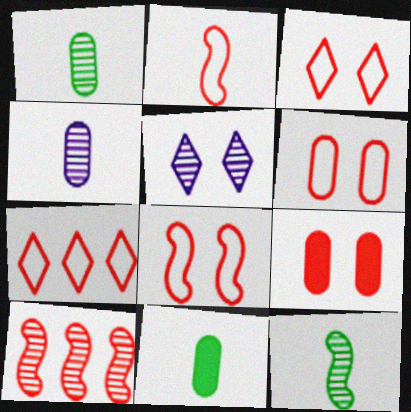[[1, 5, 10], 
[2, 6, 7], 
[3, 6, 8]]